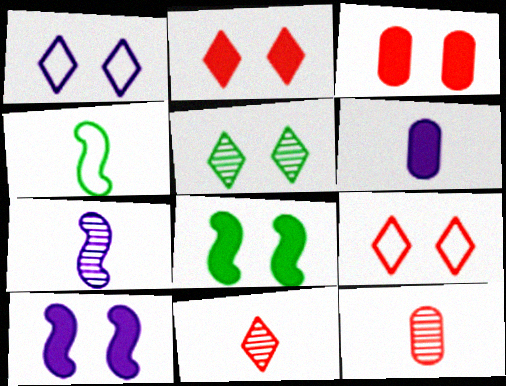[[1, 2, 5], 
[4, 6, 11]]